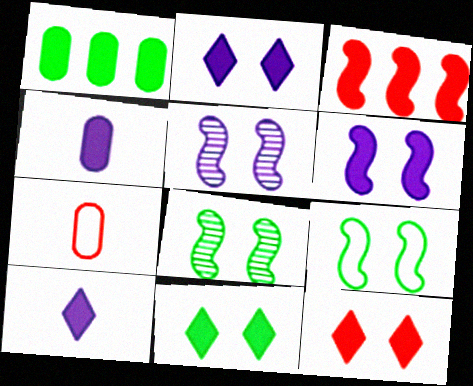[[2, 11, 12], 
[3, 4, 11]]